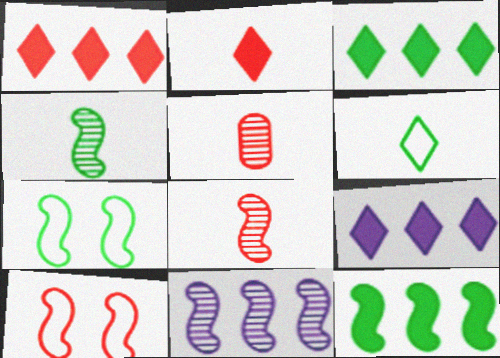[[1, 3, 9], 
[1, 5, 10], 
[4, 7, 12], 
[5, 7, 9]]